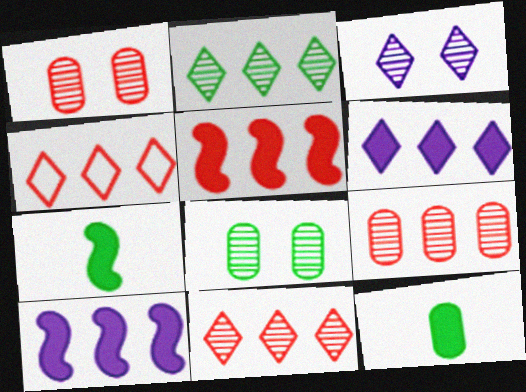[[2, 4, 6], 
[4, 5, 9]]